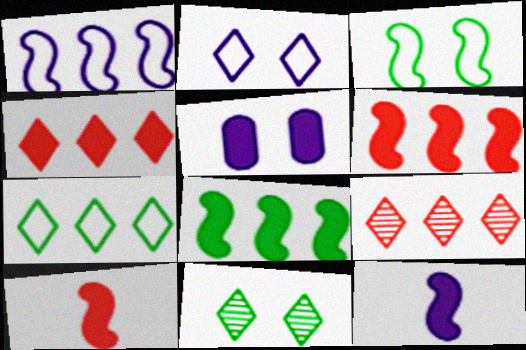[]